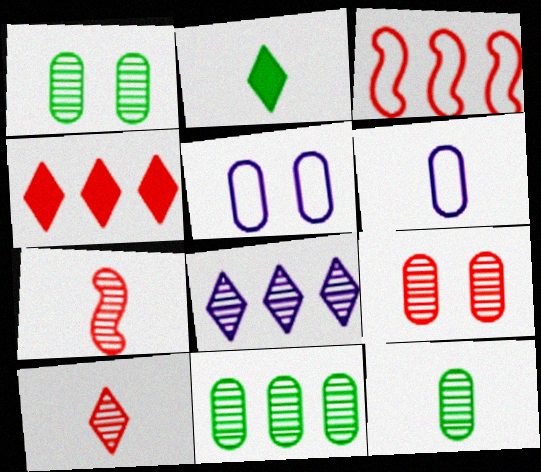[[1, 7, 8], 
[1, 11, 12], 
[2, 6, 7]]